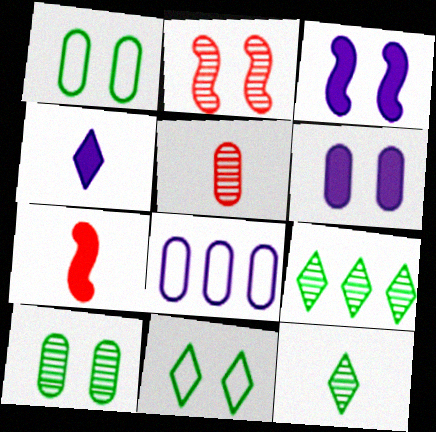[[2, 6, 11]]